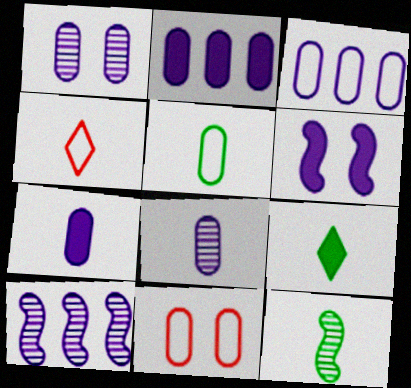[[1, 3, 7], 
[3, 5, 11], 
[4, 7, 12], 
[5, 9, 12], 
[9, 10, 11]]